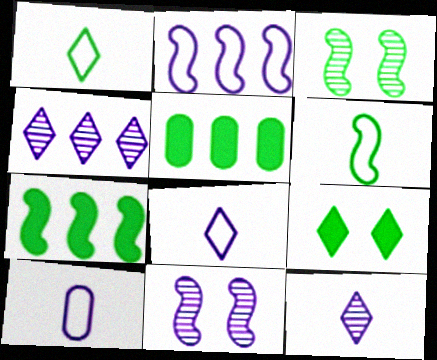[[1, 3, 5], 
[3, 6, 7]]